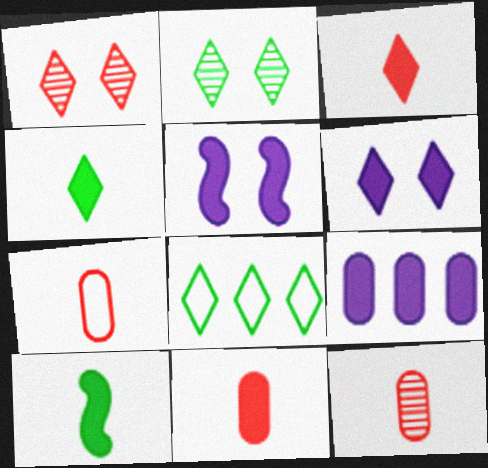[[2, 4, 8], 
[5, 8, 12], 
[7, 11, 12]]